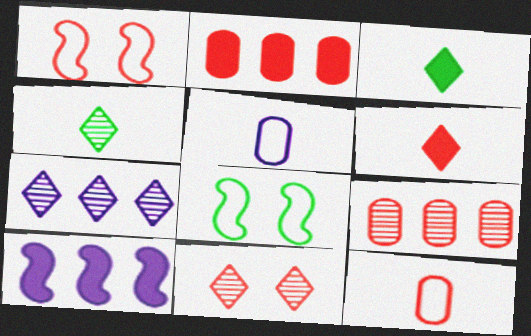[[1, 6, 9], 
[4, 7, 11]]